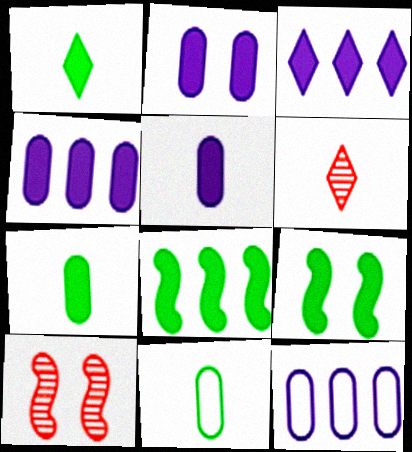[[1, 10, 12], 
[2, 4, 5], 
[3, 10, 11], 
[6, 9, 12]]